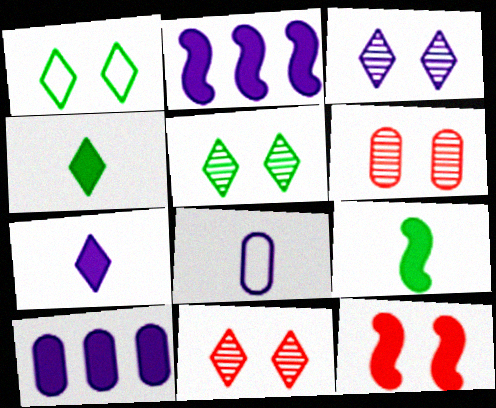[[2, 3, 8], 
[2, 9, 12], 
[3, 5, 11], 
[4, 10, 12]]